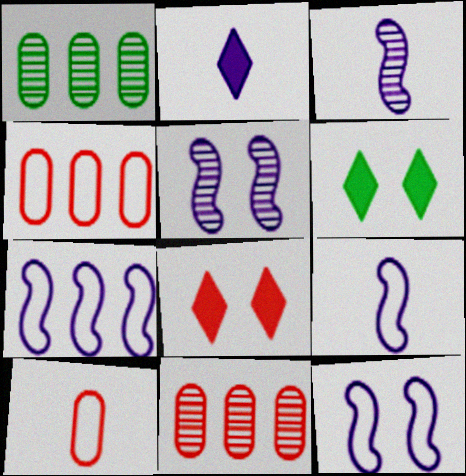[[1, 8, 9], 
[3, 4, 6], 
[6, 9, 11], 
[7, 9, 12]]